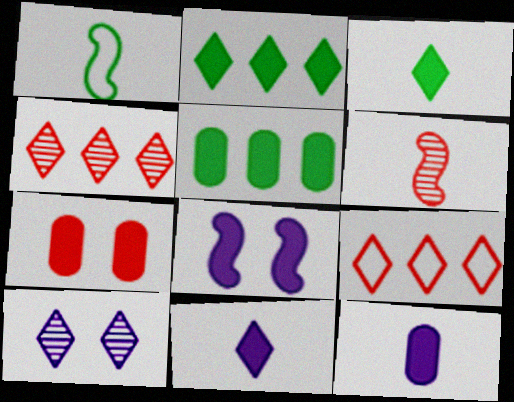[[3, 9, 10], 
[5, 7, 12], 
[6, 7, 9]]